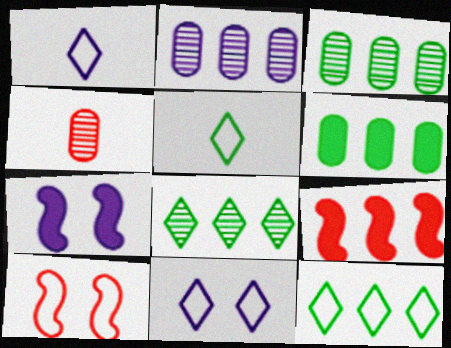[[1, 2, 7], 
[2, 9, 12], 
[4, 7, 12]]